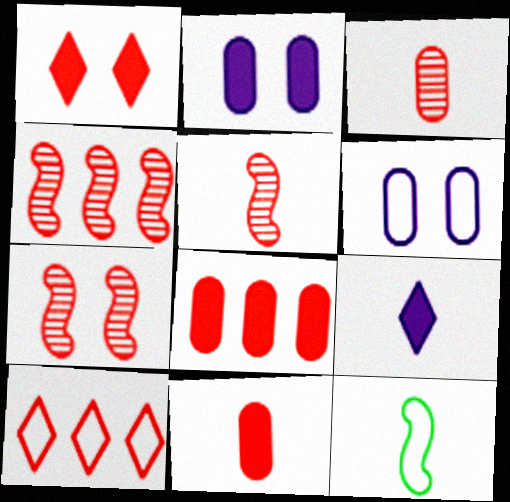[[3, 9, 12], 
[4, 5, 7], 
[4, 8, 10], 
[6, 10, 12], 
[7, 10, 11]]